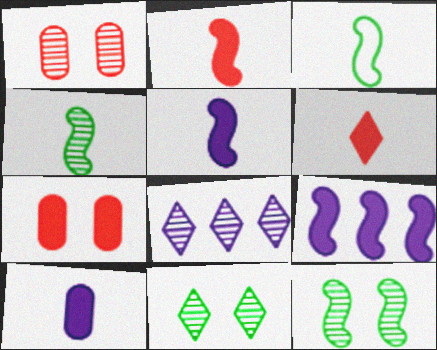[[1, 4, 8], 
[3, 7, 8]]